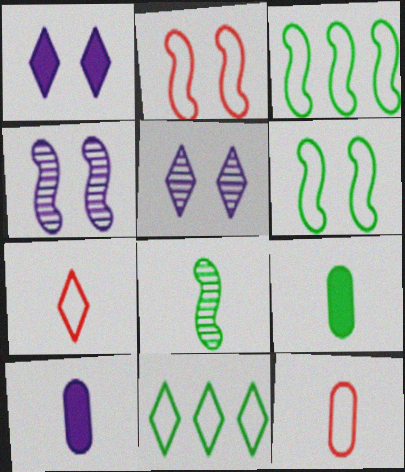[[7, 8, 10]]